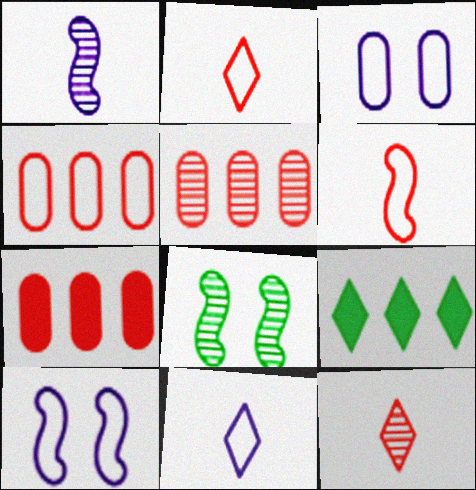[[4, 5, 7], 
[7, 8, 11]]